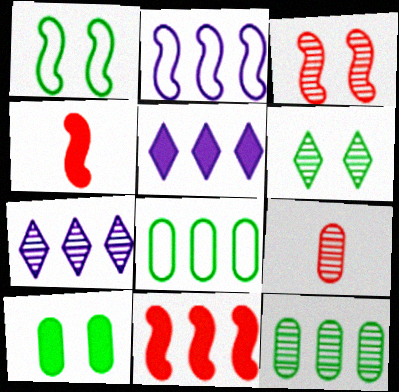[[1, 5, 9], 
[1, 6, 10], 
[4, 5, 10], 
[7, 8, 11]]